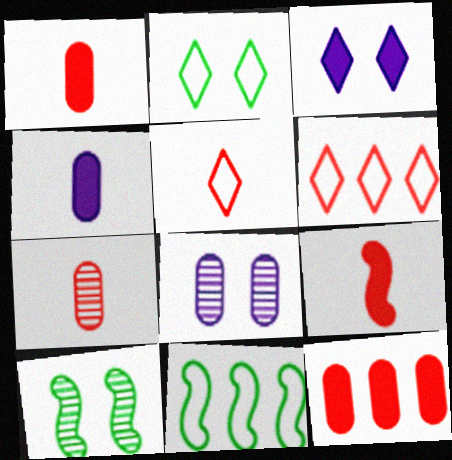[[3, 7, 11], 
[4, 6, 10], 
[5, 7, 9]]